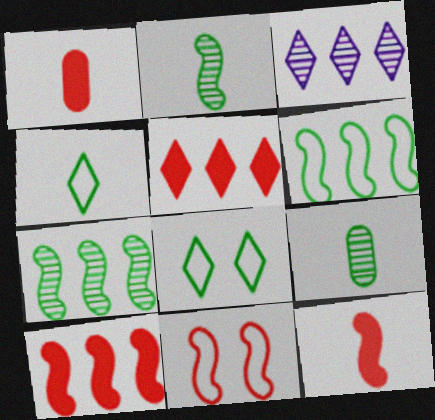[]